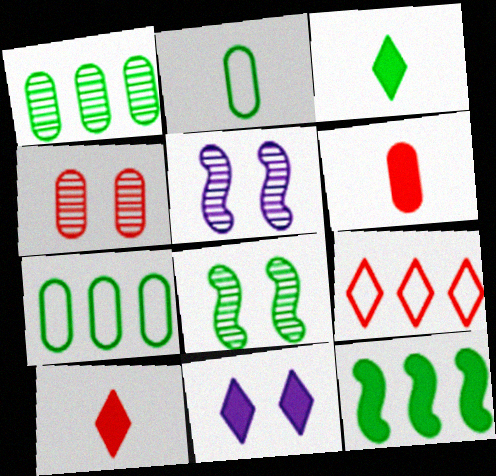[[3, 7, 8], 
[5, 7, 10], 
[6, 11, 12]]